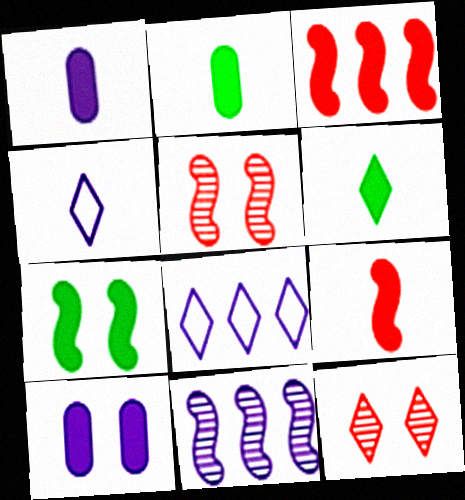[[1, 6, 9], 
[2, 5, 8], 
[3, 6, 10], 
[4, 10, 11], 
[6, 8, 12]]